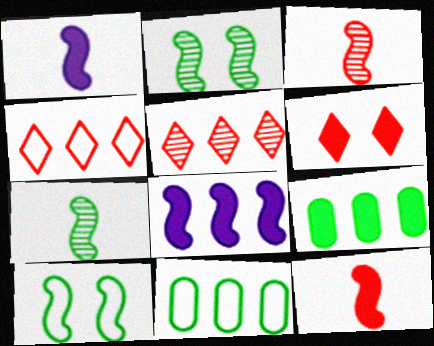[[1, 6, 9], 
[3, 8, 10], 
[5, 8, 11]]